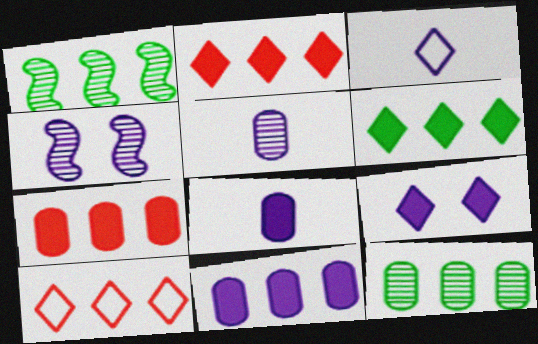[[1, 10, 11], 
[3, 4, 11]]